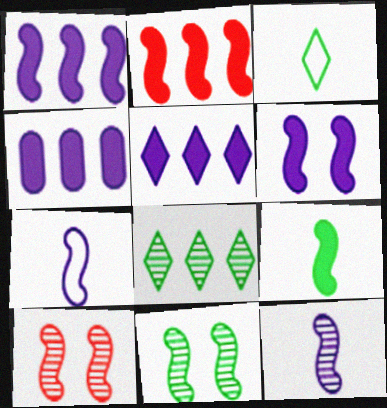[[1, 4, 5], 
[2, 6, 9], 
[2, 7, 11], 
[3, 4, 10]]